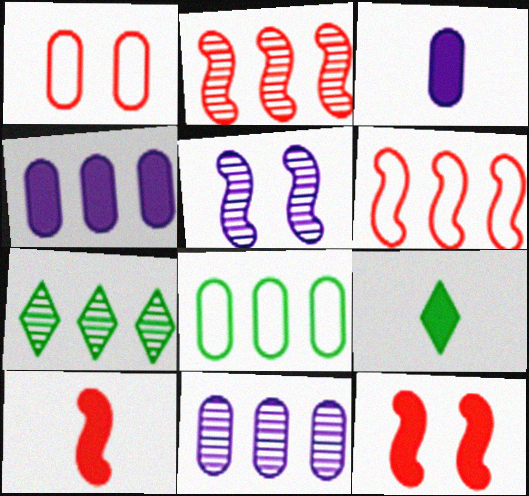[[2, 7, 11], 
[3, 9, 10], 
[4, 6, 7], 
[4, 9, 12]]